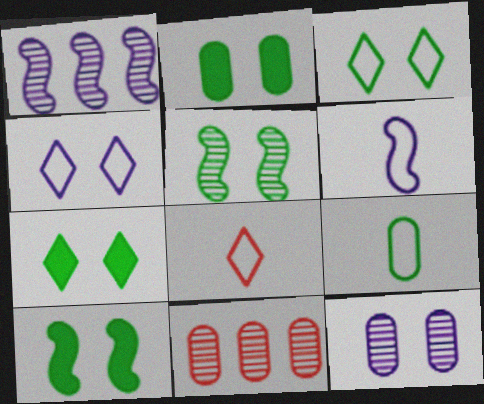[[1, 2, 8], 
[2, 3, 5], 
[2, 7, 10], 
[6, 7, 11], 
[6, 8, 9]]